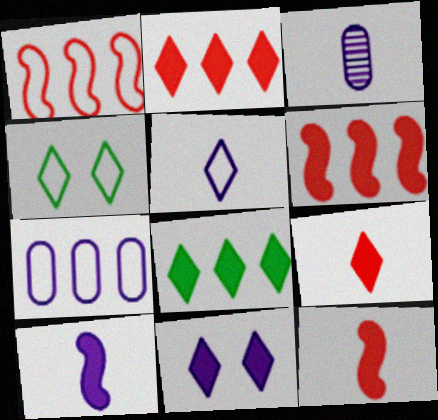[[3, 4, 6], 
[3, 5, 10], 
[8, 9, 11]]